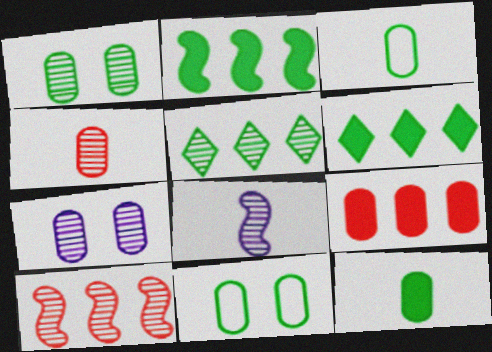[[3, 7, 9]]